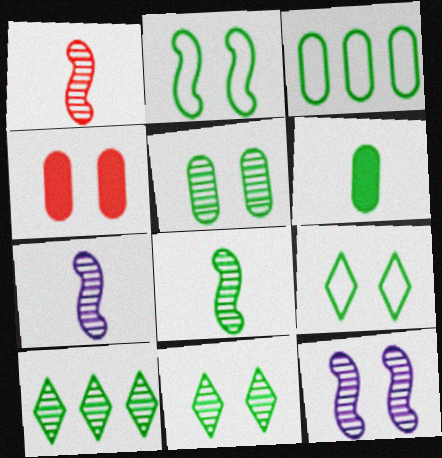[[1, 7, 8], 
[2, 6, 10], 
[3, 5, 6], 
[4, 9, 12], 
[5, 8, 10]]